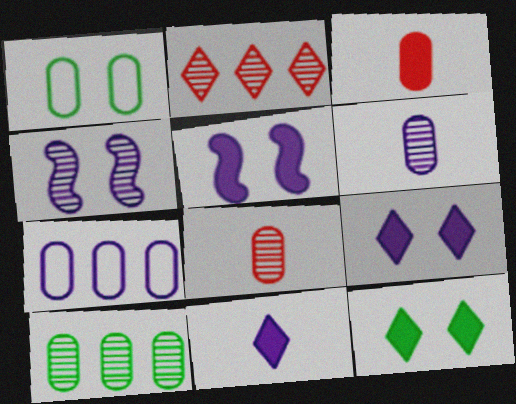[[4, 7, 11]]